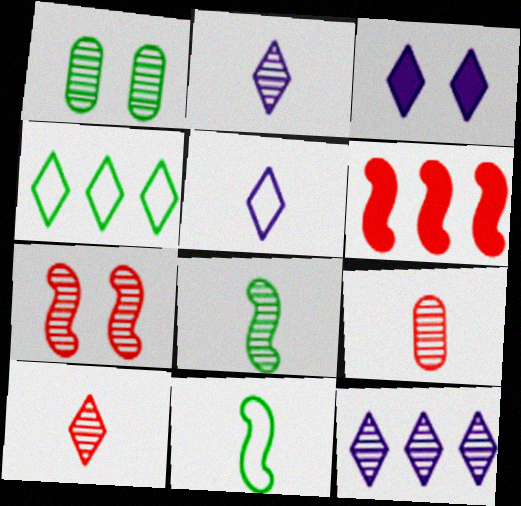[[1, 5, 6], 
[2, 8, 9], 
[3, 4, 10], 
[3, 5, 12]]